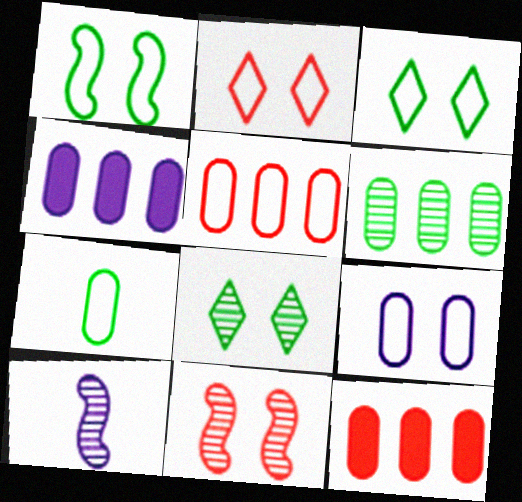[[1, 2, 9], 
[3, 10, 12], 
[4, 5, 6], 
[5, 7, 9]]